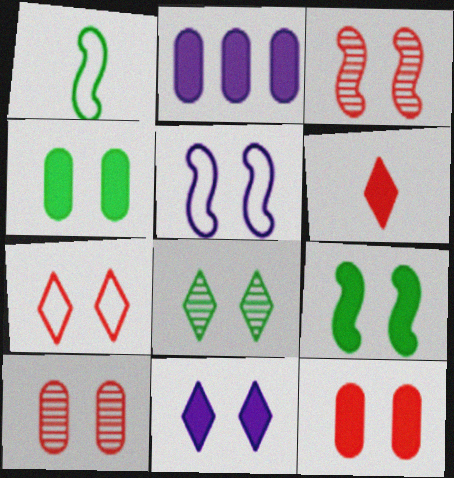[[2, 6, 9], 
[3, 5, 9], 
[3, 7, 12], 
[5, 8, 12], 
[7, 8, 11], 
[9, 11, 12]]